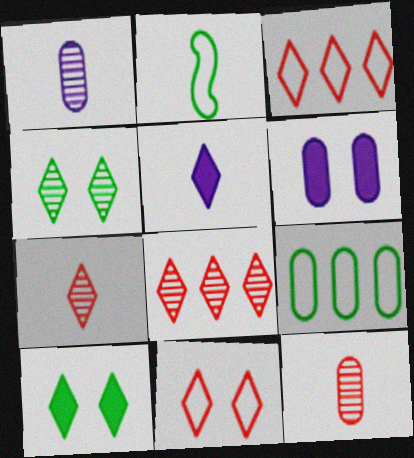[[2, 5, 12], 
[2, 6, 8], 
[3, 4, 5], 
[6, 9, 12]]